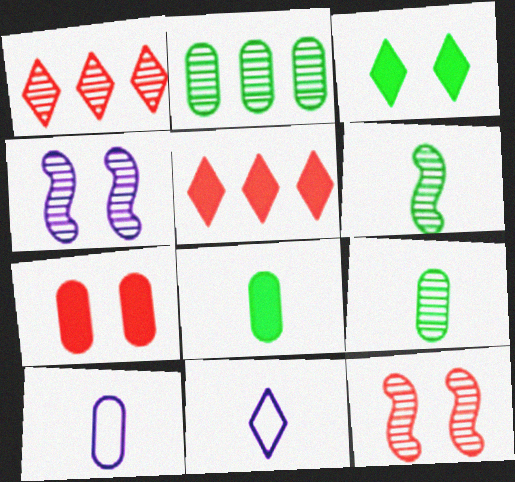[[1, 3, 11], 
[1, 4, 9], 
[2, 7, 10]]